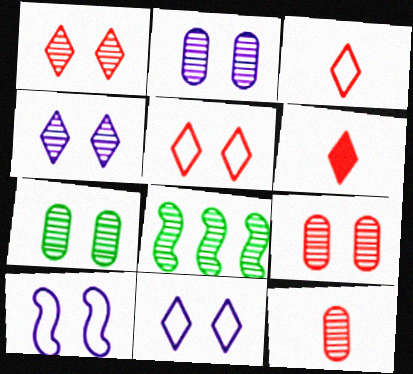[[2, 7, 9], 
[4, 8, 12]]